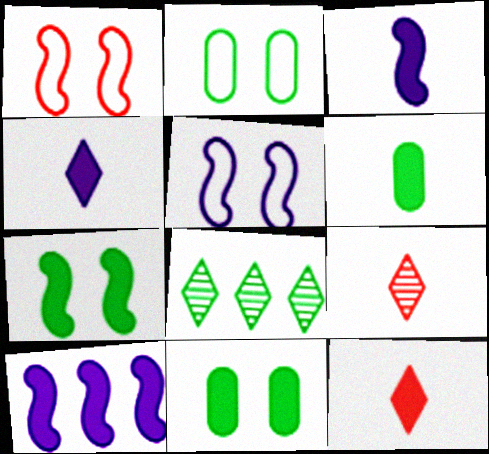[[2, 9, 10], 
[3, 6, 12], 
[10, 11, 12]]